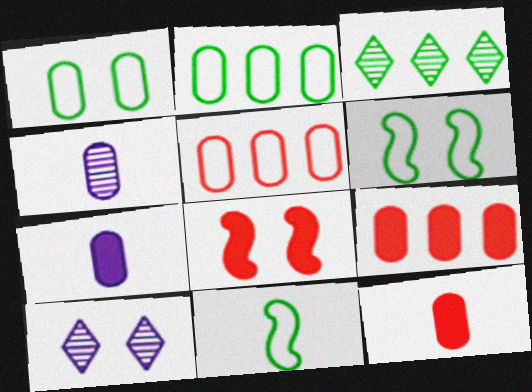[[1, 4, 9], 
[1, 8, 10], 
[9, 10, 11]]